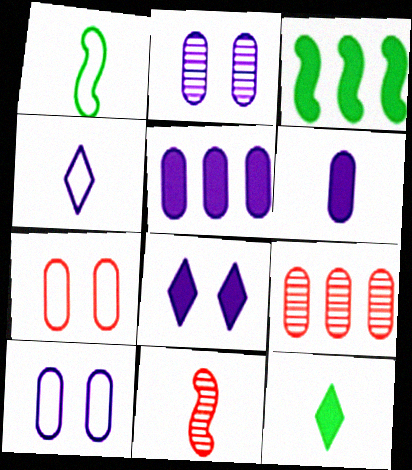[[1, 8, 9]]